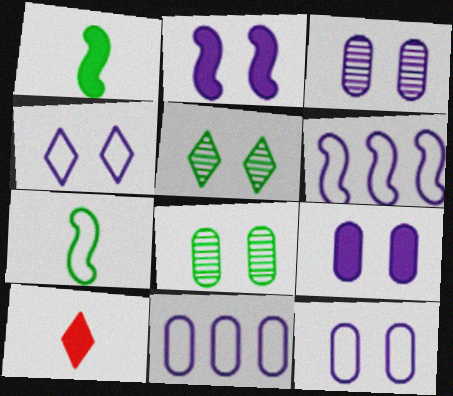[[2, 3, 4], 
[3, 9, 12], 
[6, 8, 10]]